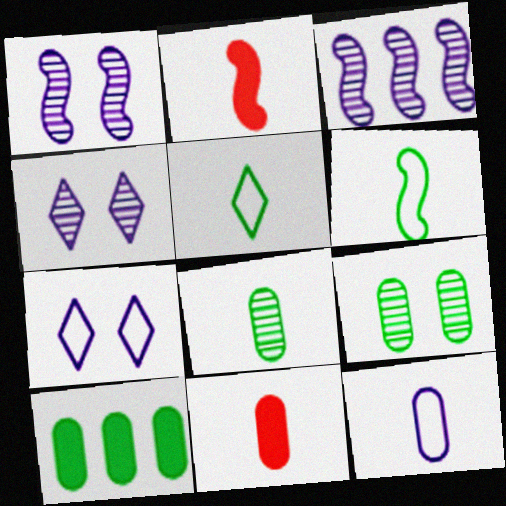[[8, 11, 12]]